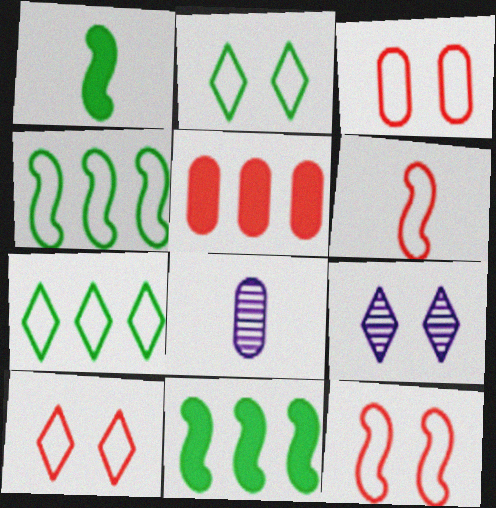[[3, 10, 12], 
[8, 10, 11]]